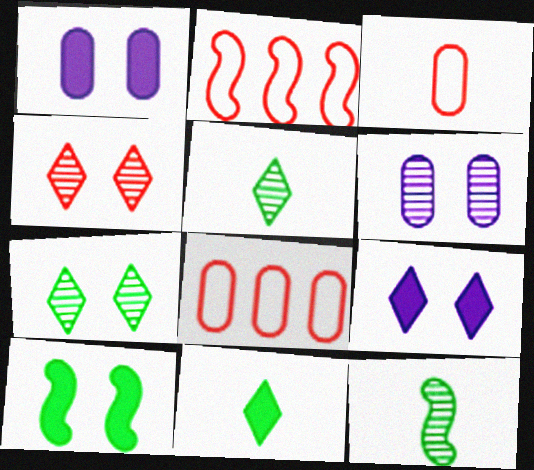[[1, 2, 5], 
[2, 6, 11], 
[8, 9, 12]]